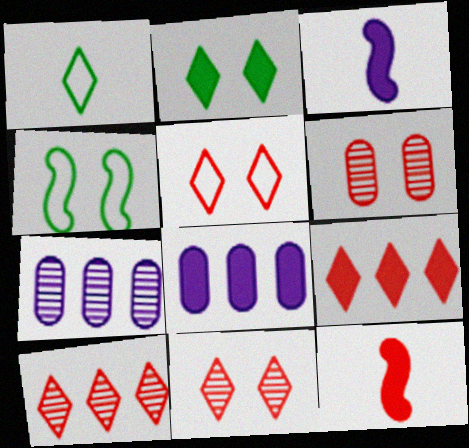[[2, 8, 12]]